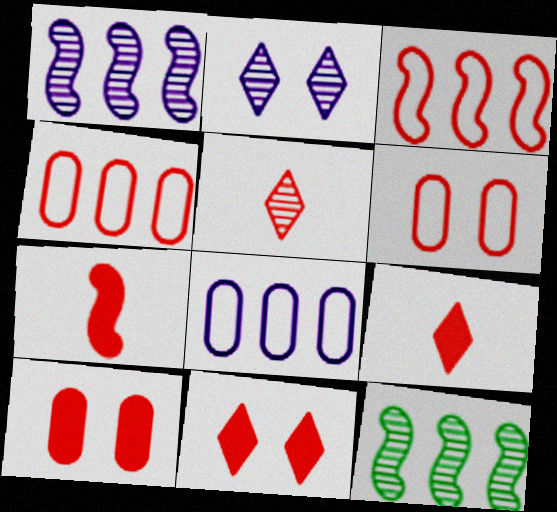[[3, 5, 10]]